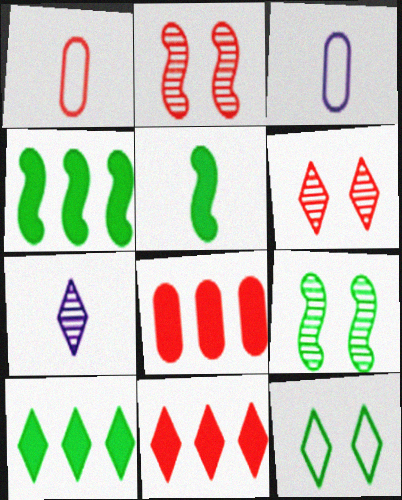[[1, 2, 11], 
[1, 5, 7], 
[2, 3, 10], 
[3, 4, 6], 
[3, 9, 11], 
[7, 11, 12]]